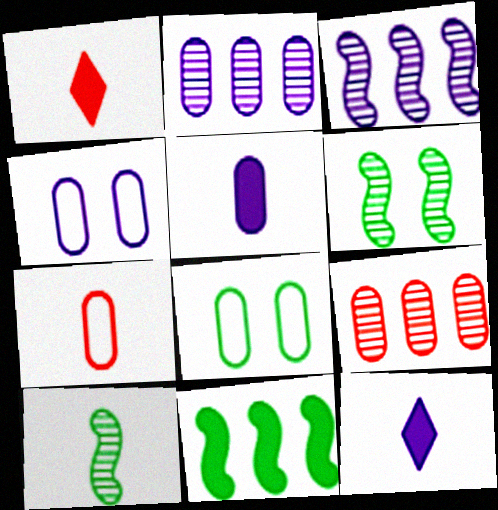[[1, 3, 8], 
[2, 4, 5], 
[3, 4, 12], 
[5, 8, 9], 
[7, 10, 12]]